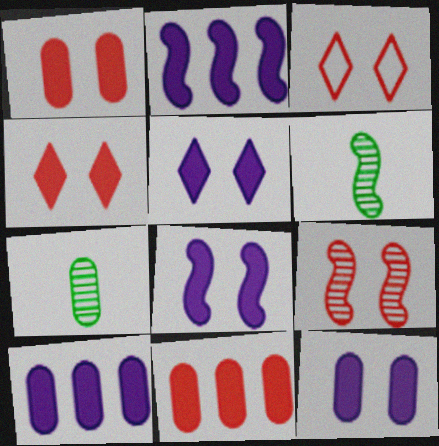[[1, 3, 9], 
[2, 3, 7], 
[3, 6, 10], 
[5, 8, 12]]